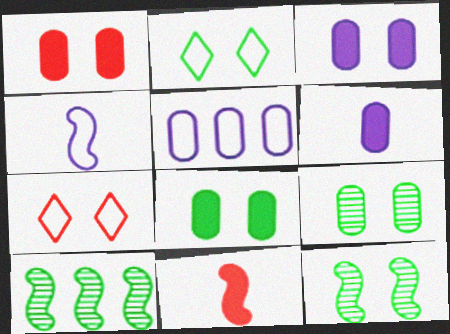[[1, 3, 8], 
[2, 8, 12], 
[3, 7, 12], 
[6, 7, 10]]